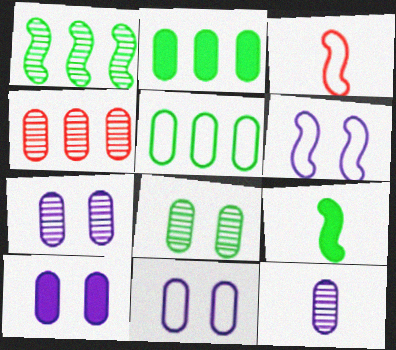[[4, 8, 12], 
[7, 10, 11]]